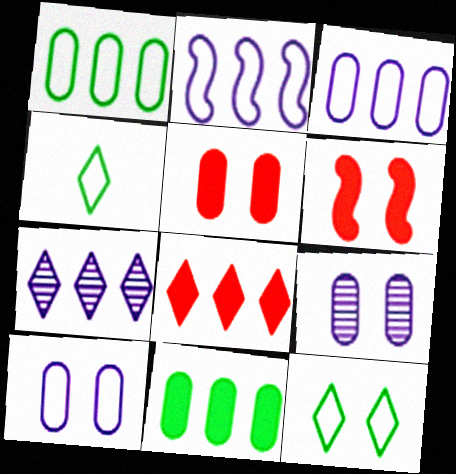[[6, 9, 12]]